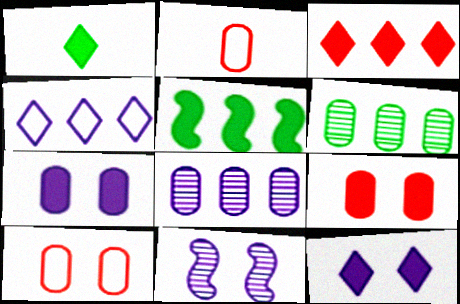[[1, 3, 12], 
[2, 6, 7]]